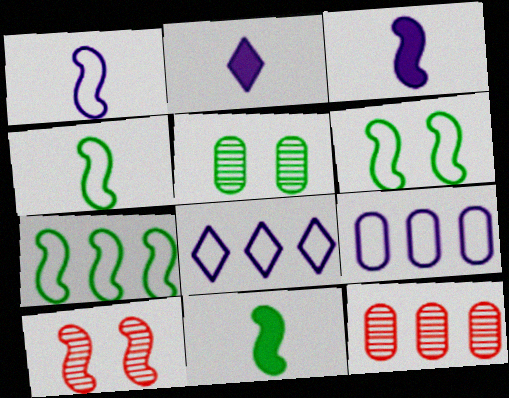[[2, 6, 12], 
[3, 7, 10], 
[4, 6, 7]]